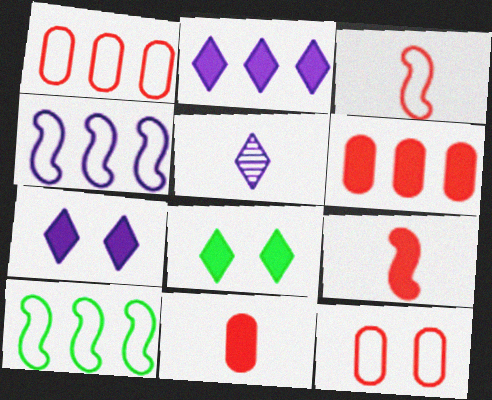[]